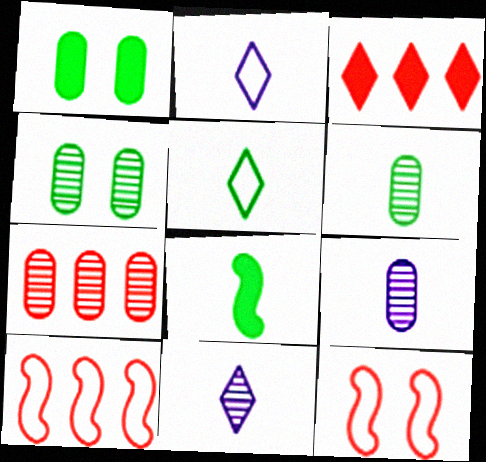[[1, 10, 11], 
[3, 7, 10], 
[4, 7, 9], 
[5, 6, 8]]